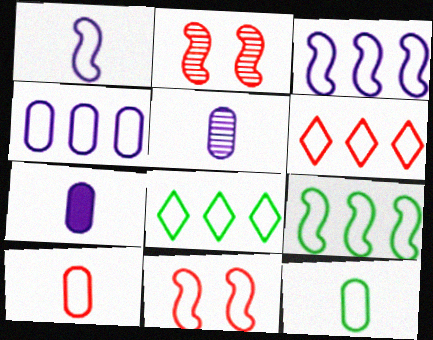[[1, 9, 11], 
[2, 7, 8], 
[4, 6, 9], 
[6, 10, 11]]